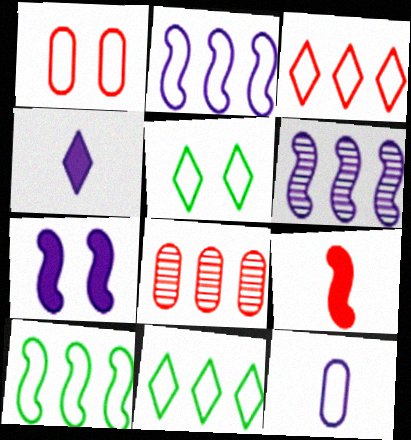[]